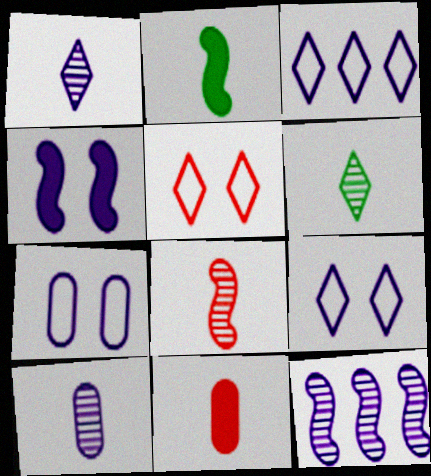[[3, 4, 10], 
[6, 8, 10]]